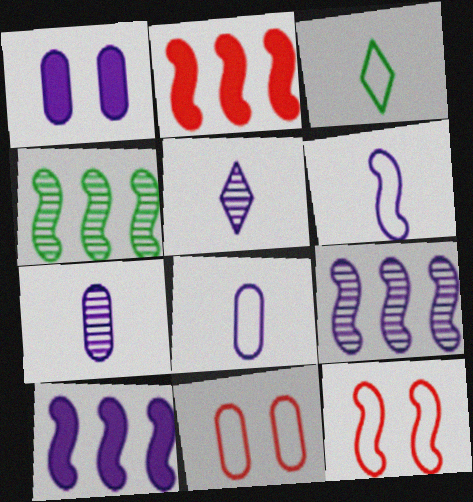[]